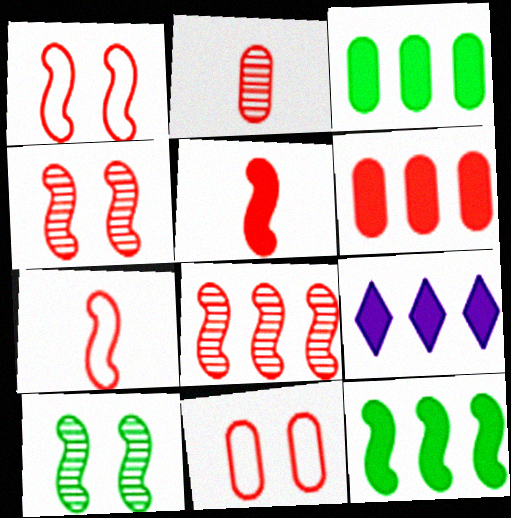[[1, 5, 8], 
[2, 6, 11], 
[6, 9, 12]]